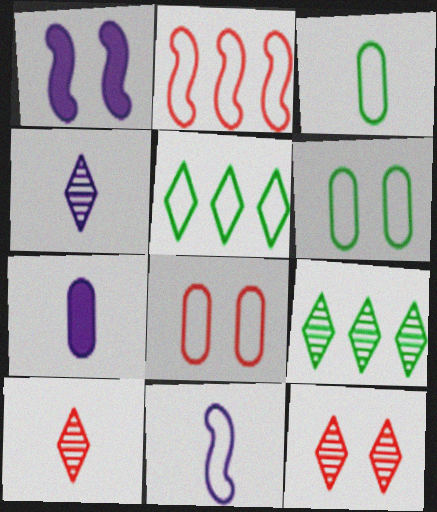[[1, 6, 12], 
[4, 7, 11], 
[4, 9, 12], 
[5, 8, 11]]